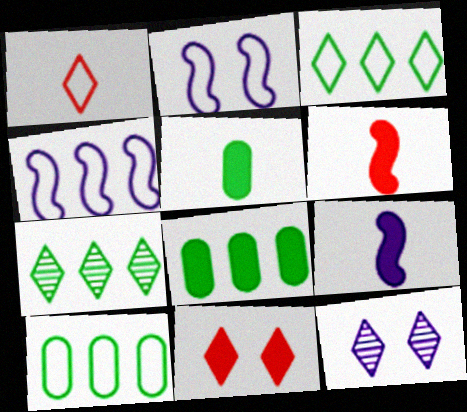[[1, 2, 10], 
[6, 10, 12], 
[8, 9, 11]]